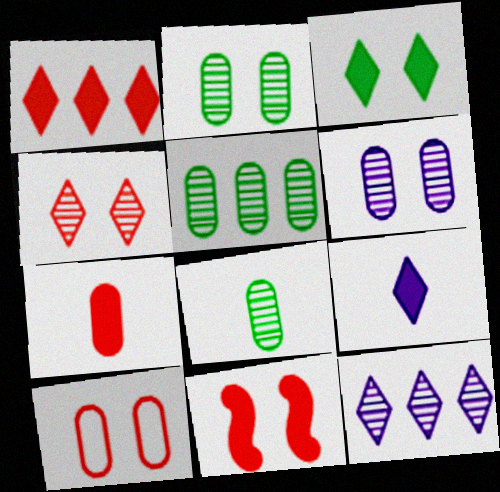[[1, 3, 9], 
[1, 7, 11], 
[2, 5, 8], 
[4, 10, 11]]